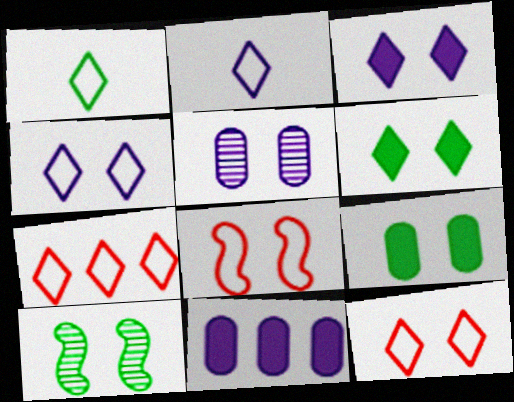[[1, 4, 7], 
[5, 6, 8]]